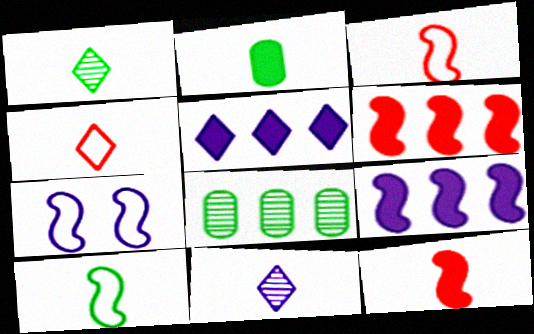[[1, 2, 10], 
[2, 3, 11]]